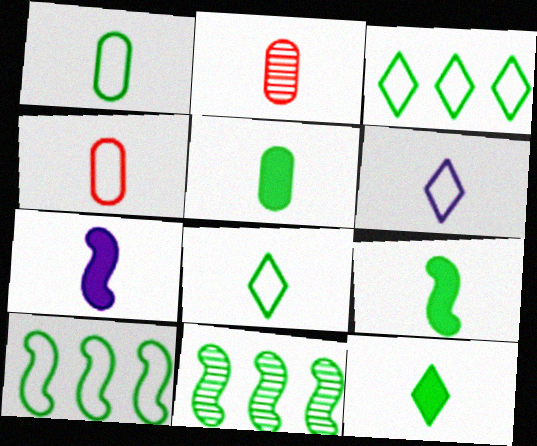[[2, 6, 9], 
[2, 7, 8], 
[5, 9, 12]]